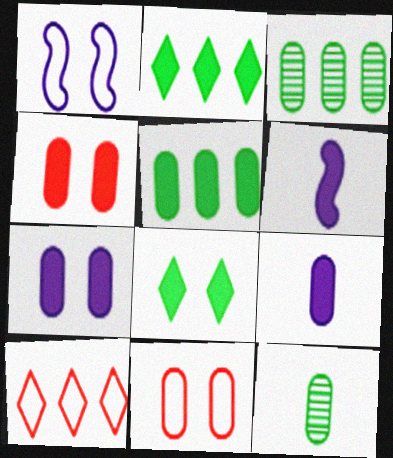[[2, 4, 6], 
[3, 9, 11], 
[4, 5, 9]]